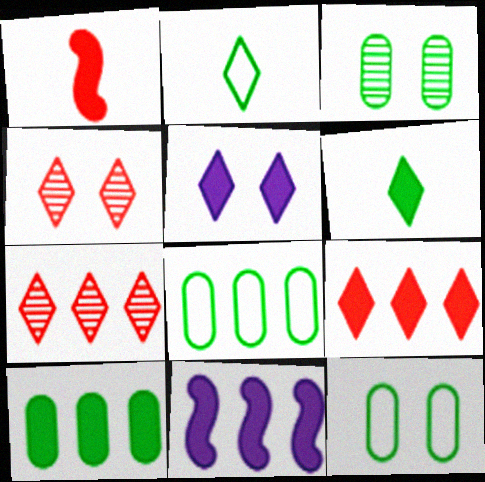[[1, 5, 10], 
[2, 5, 7], 
[5, 6, 9], 
[7, 8, 11], 
[9, 10, 11]]